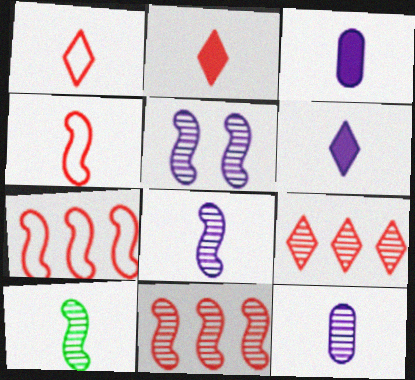[[1, 3, 10], 
[5, 10, 11]]